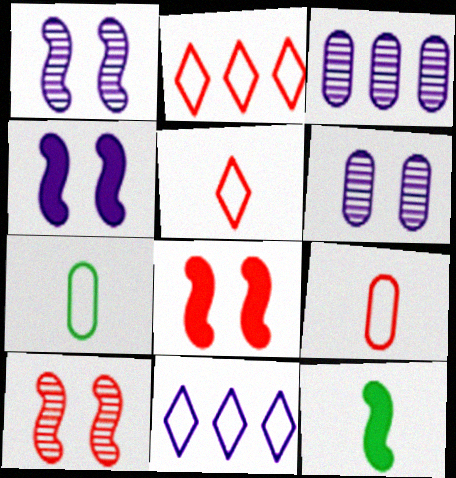[[2, 6, 12]]